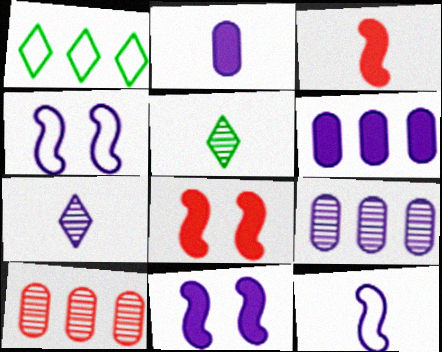[[2, 7, 12], 
[4, 6, 7]]